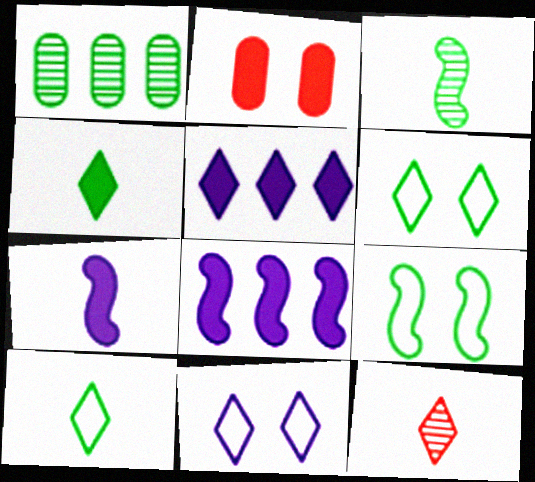[[1, 4, 9], 
[2, 4, 8], 
[5, 6, 12]]